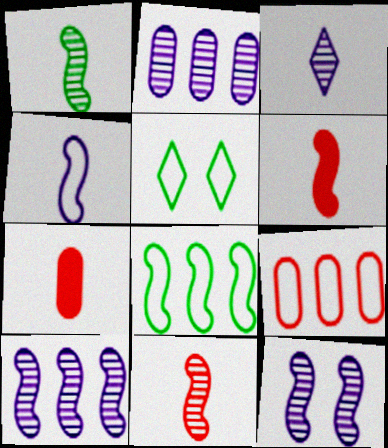[[1, 4, 6], 
[2, 3, 12], 
[2, 5, 6], 
[4, 5, 9], 
[5, 7, 10], 
[6, 8, 12]]